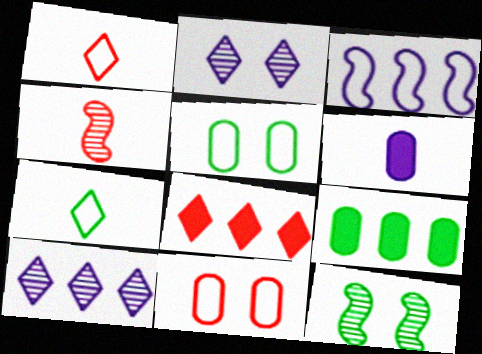[[1, 3, 5], 
[2, 3, 6], 
[2, 7, 8], 
[3, 7, 11], 
[4, 6, 7], 
[4, 8, 11], 
[7, 9, 12]]